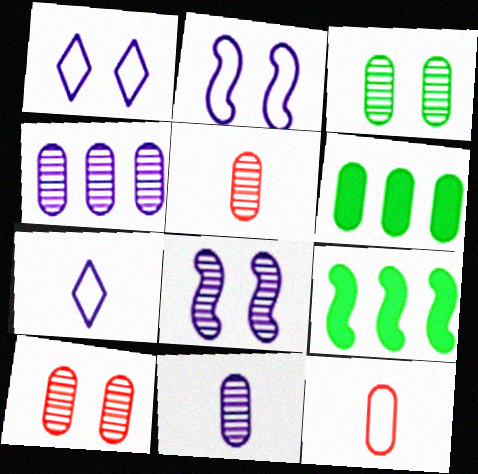[[1, 5, 9], 
[3, 4, 5], 
[7, 9, 10]]